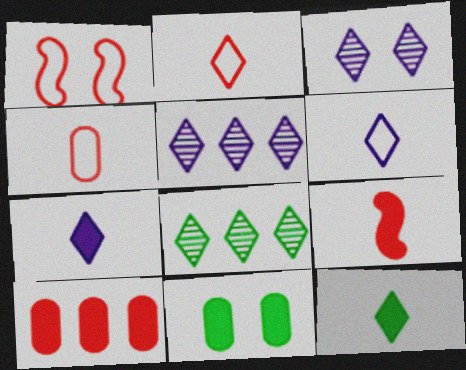[[1, 3, 11]]